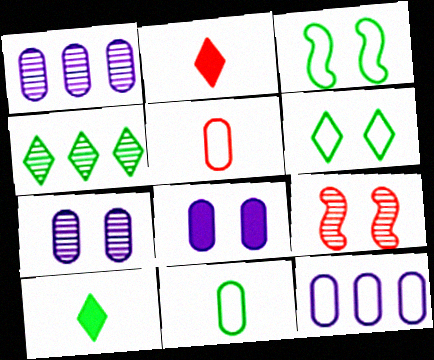[[1, 2, 3], 
[4, 6, 10], 
[6, 8, 9], 
[9, 10, 12]]